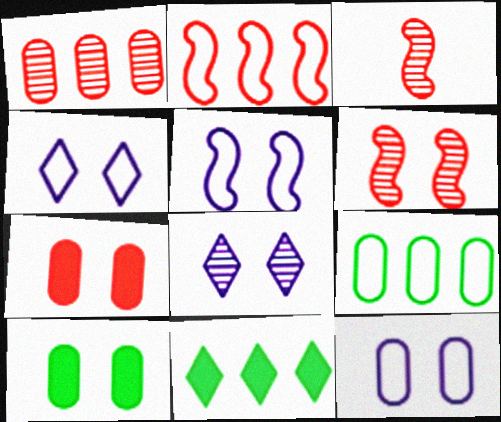[[3, 11, 12], 
[4, 5, 12], 
[4, 6, 10]]